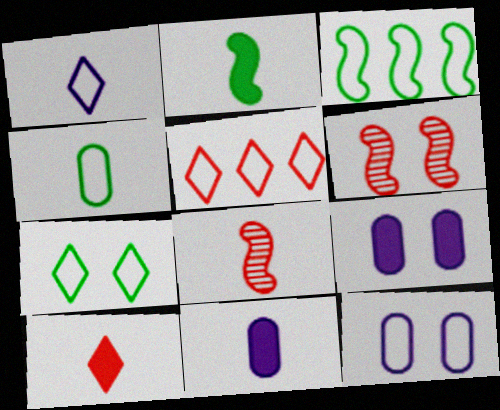[[1, 5, 7], 
[2, 10, 11], 
[3, 4, 7], 
[6, 7, 9]]